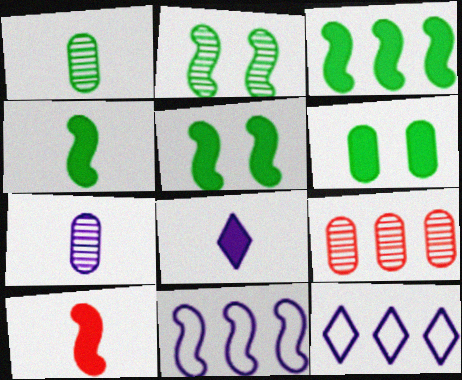[[2, 10, 11], 
[3, 4, 5], 
[3, 9, 12]]